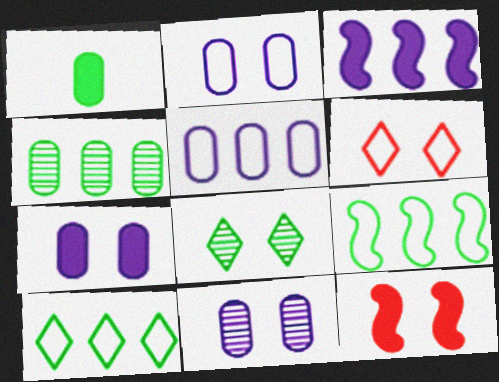[[1, 8, 9], 
[2, 7, 11], 
[2, 8, 12]]